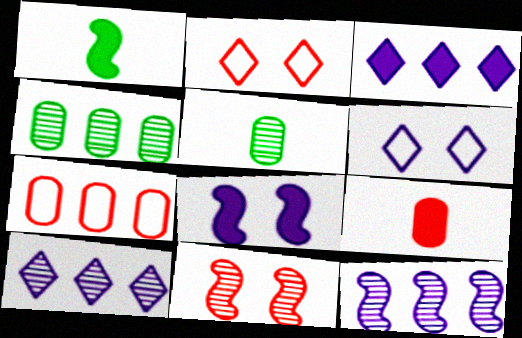[[5, 10, 11]]